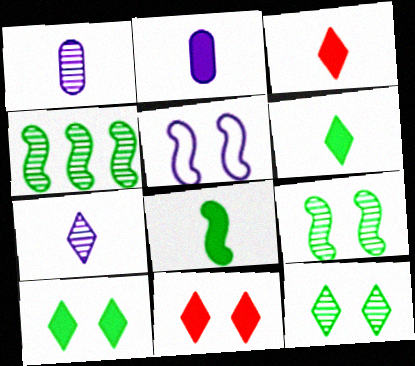[[2, 3, 8]]